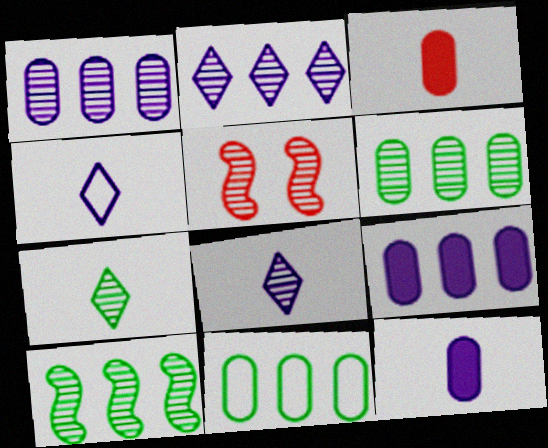[[1, 5, 7], 
[5, 6, 8]]